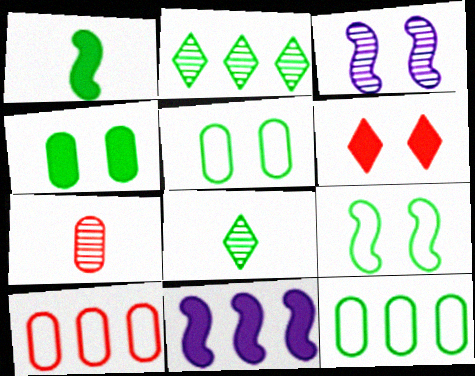[[1, 2, 5], 
[2, 3, 7], 
[2, 10, 11], 
[3, 5, 6]]